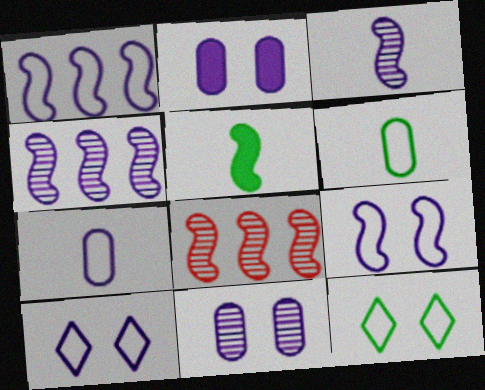[[1, 7, 10], 
[5, 8, 9]]